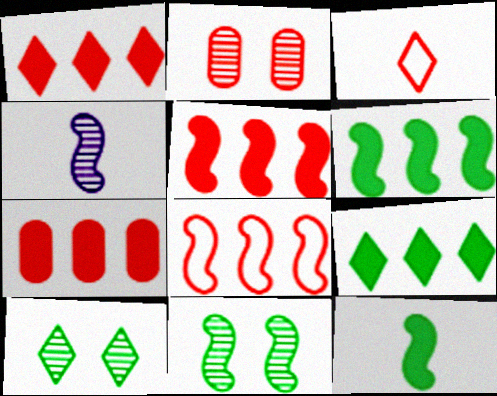[[1, 5, 7], 
[2, 3, 5]]